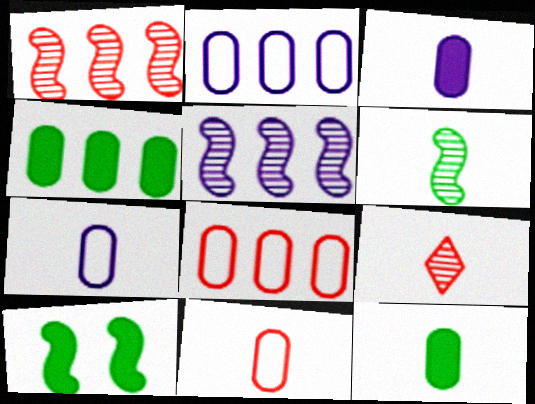[[2, 9, 10]]